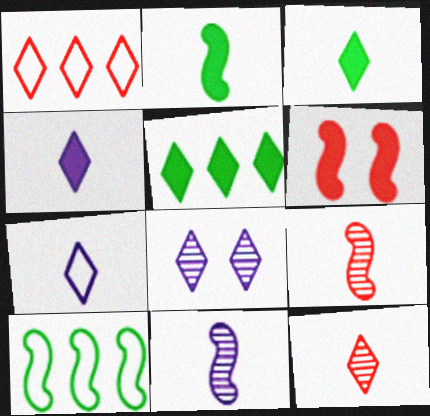[[1, 3, 8], 
[3, 7, 12], 
[6, 10, 11]]